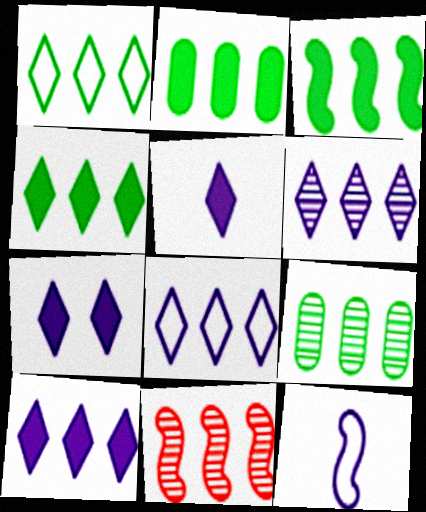[[1, 3, 9], 
[2, 3, 4], 
[2, 8, 11], 
[5, 7, 10], 
[6, 8, 10], 
[6, 9, 11]]